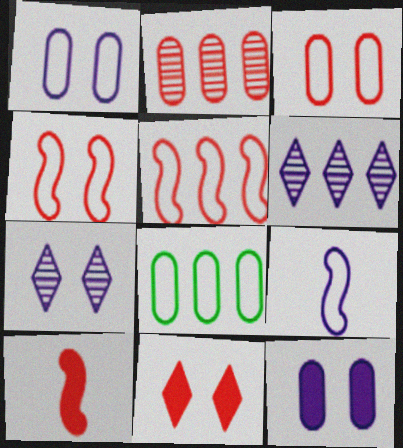[[6, 9, 12], 
[7, 8, 10]]